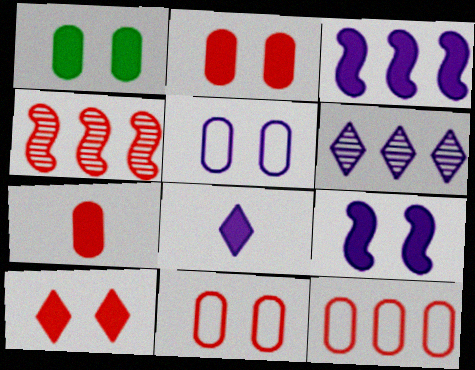[[1, 9, 10]]